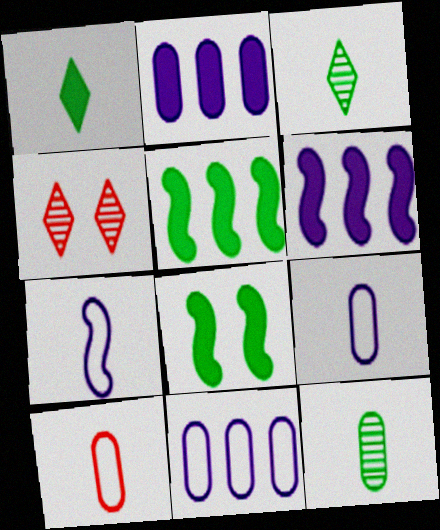[[4, 5, 9]]